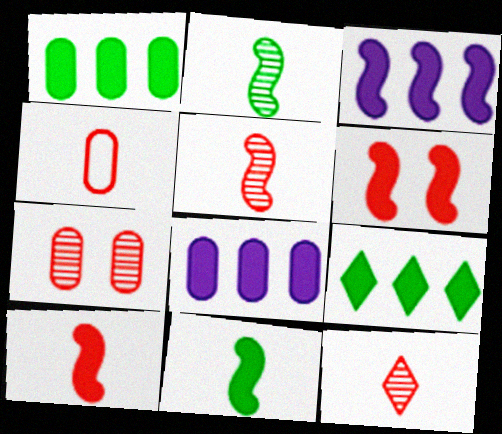[[3, 6, 11], 
[4, 10, 12]]